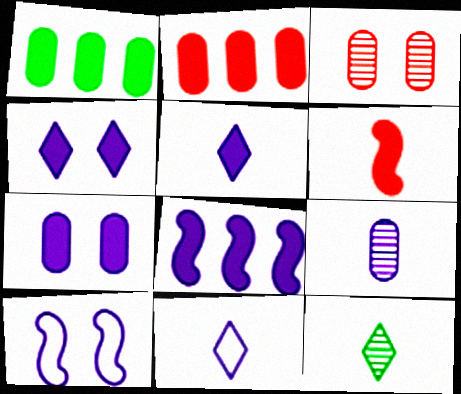[[1, 4, 6], 
[2, 10, 12], 
[5, 7, 8]]